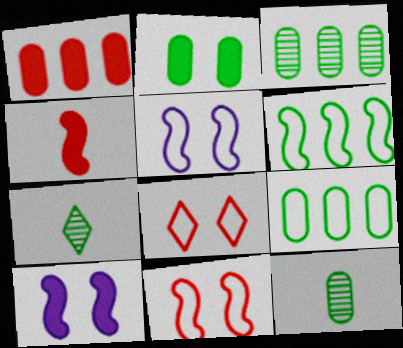[[1, 5, 7], 
[2, 6, 7], 
[2, 9, 12]]